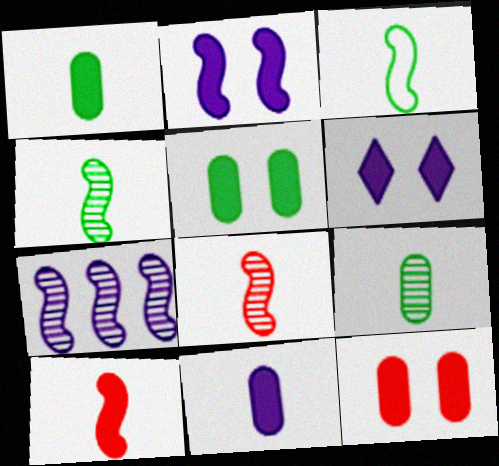[]